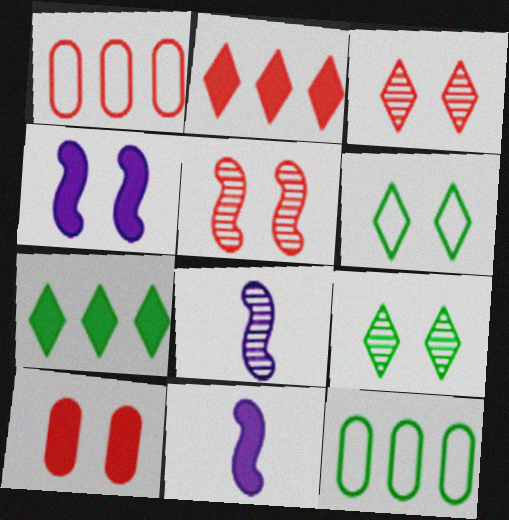[[1, 9, 11], 
[3, 11, 12], 
[7, 10, 11]]